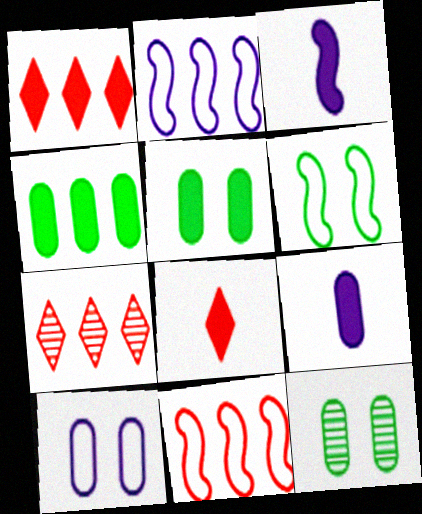[[1, 3, 5], 
[2, 4, 7], 
[2, 8, 12], 
[6, 7, 9]]